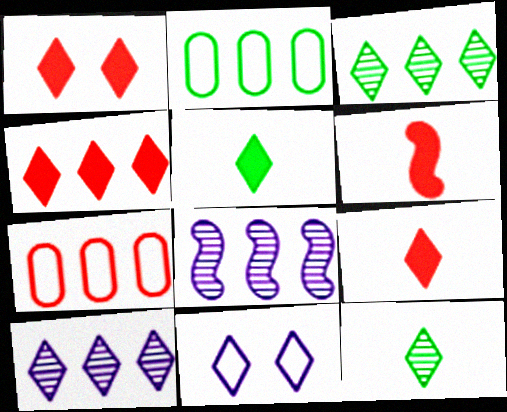[[1, 4, 9], 
[2, 4, 8], 
[3, 9, 11], 
[4, 11, 12]]